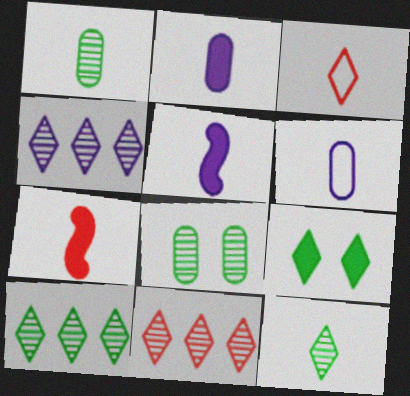[[1, 3, 5], 
[3, 4, 9], 
[4, 10, 11], 
[6, 7, 12]]